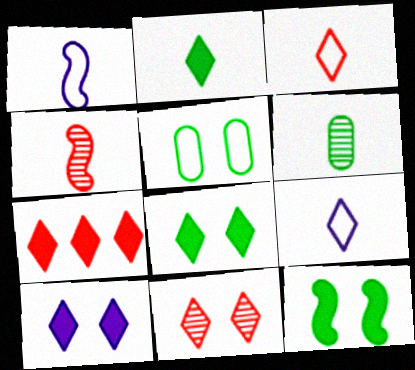[[2, 7, 10], 
[3, 7, 11]]